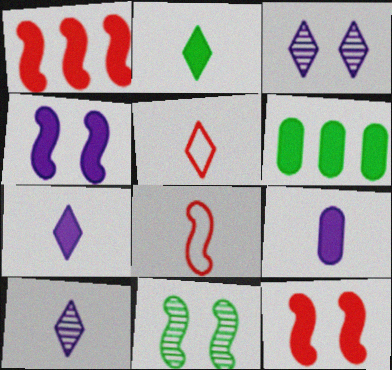[[2, 5, 10], 
[3, 6, 8], 
[6, 7, 12]]